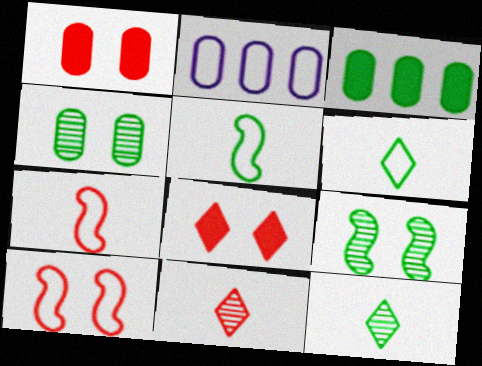[[2, 6, 10], 
[3, 6, 9]]